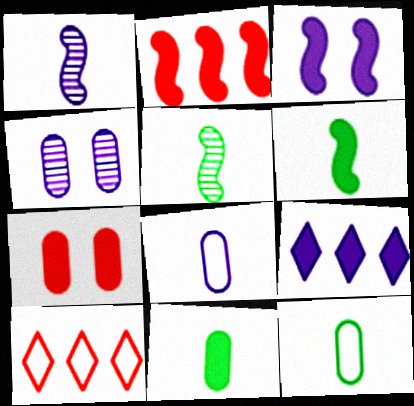[[2, 3, 6], 
[4, 6, 10], 
[6, 7, 9]]